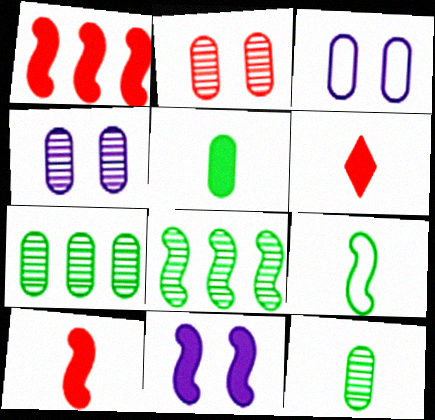[[3, 6, 8]]